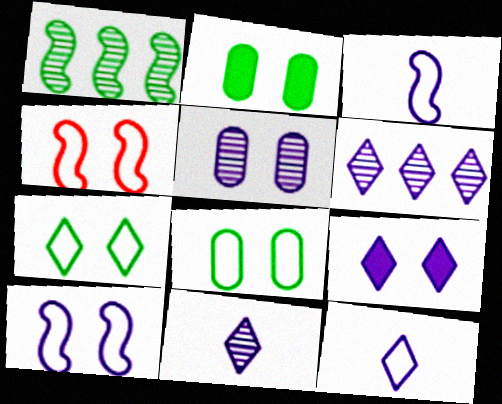[[5, 9, 10], 
[6, 9, 12]]